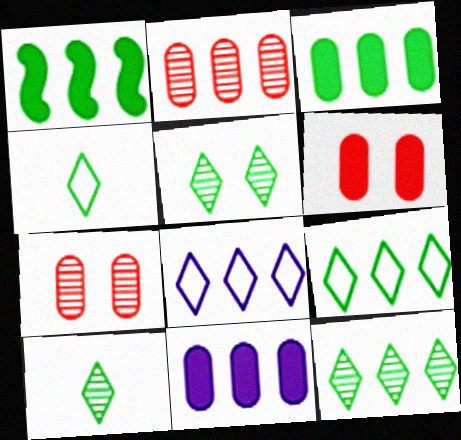[[1, 2, 8], 
[5, 10, 12]]